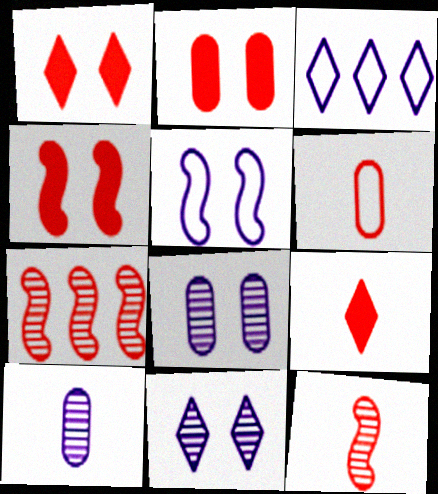[[1, 2, 4], 
[1, 6, 7], 
[6, 9, 12]]